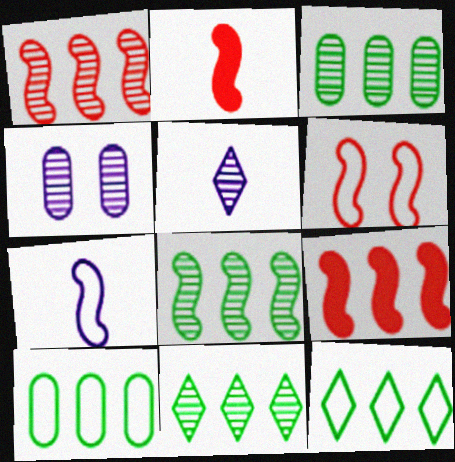[[1, 2, 6], 
[2, 4, 12], 
[3, 8, 11]]